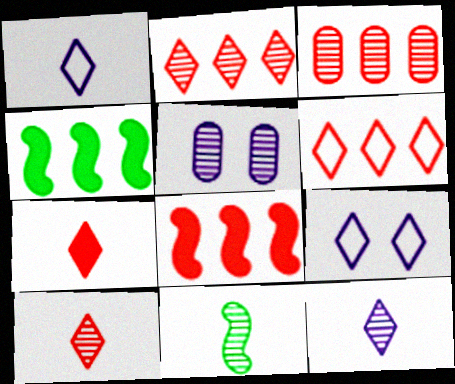[[2, 5, 11], 
[3, 6, 8]]